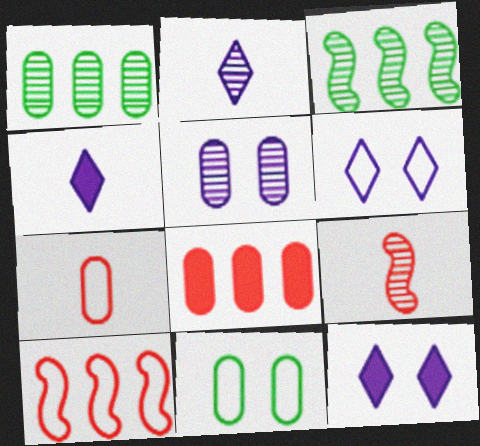[[3, 7, 12]]